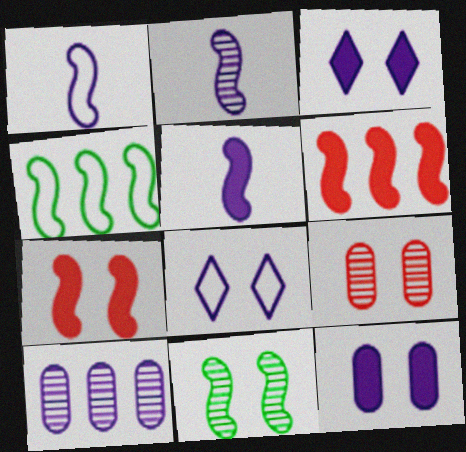[[1, 2, 5], 
[1, 3, 10], 
[1, 6, 11], 
[2, 4, 7], 
[5, 8, 10]]